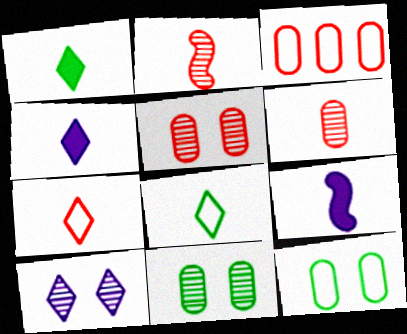[[6, 8, 9]]